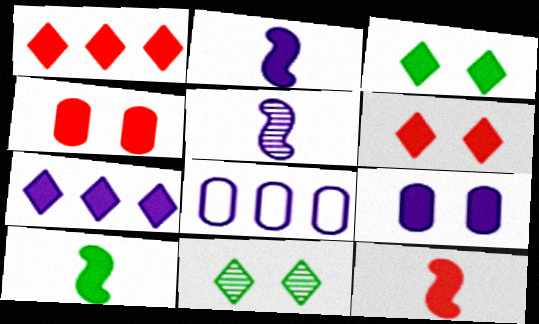[[1, 4, 12], 
[1, 9, 10], 
[2, 7, 9], 
[2, 10, 12], 
[4, 7, 10], 
[8, 11, 12]]